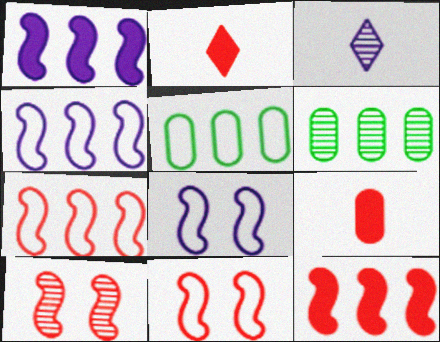[[2, 6, 8], 
[3, 6, 10]]